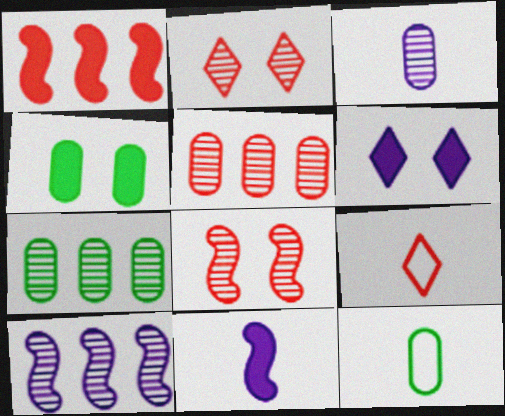[[4, 7, 12], 
[4, 9, 10]]